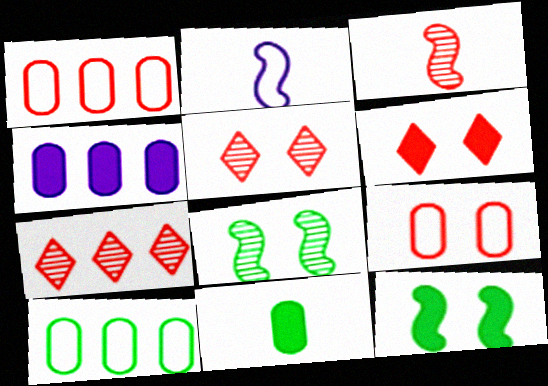[[1, 3, 6]]